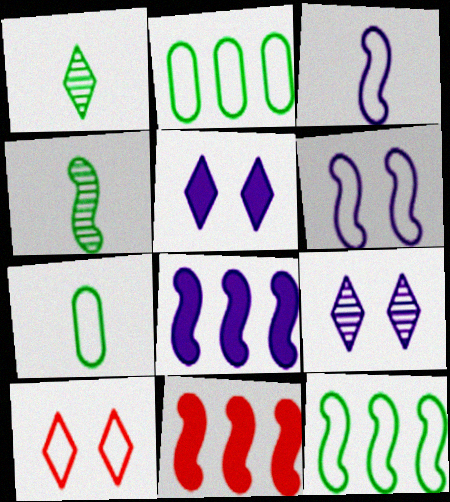[[2, 3, 10], 
[4, 6, 11], 
[7, 9, 11]]